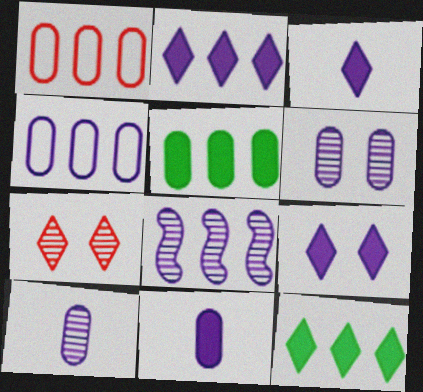[[1, 8, 12], 
[2, 3, 9], 
[2, 4, 8], 
[4, 6, 11]]